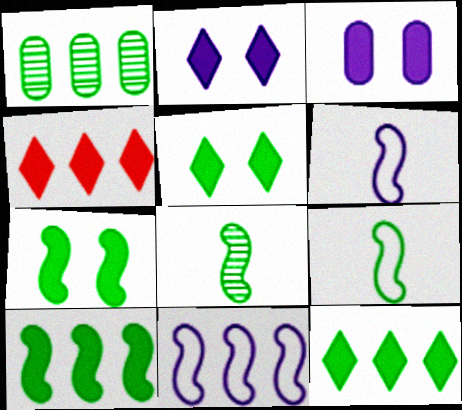[[1, 4, 11], 
[1, 5, 9]]